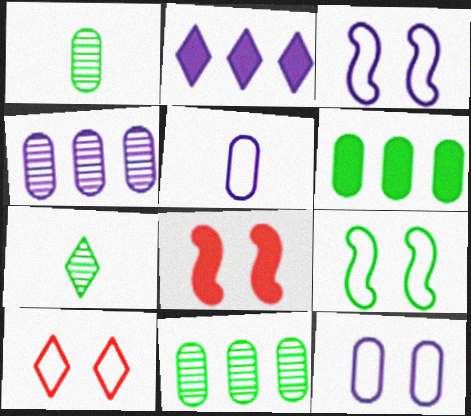[[2, 7, 10], 
[6, 7, 9], 
[9, 10, 12]]